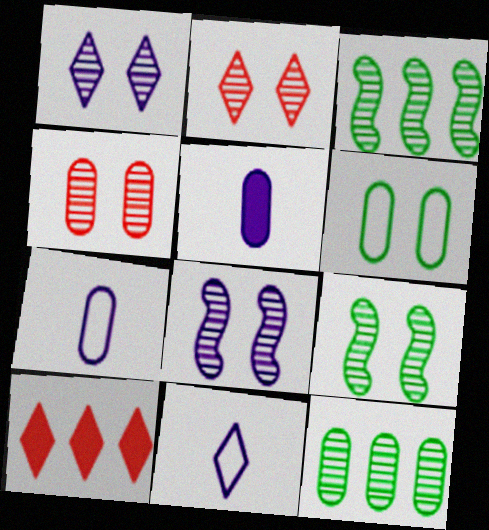[[1, 4, 9], 
[7, 9, 10]]